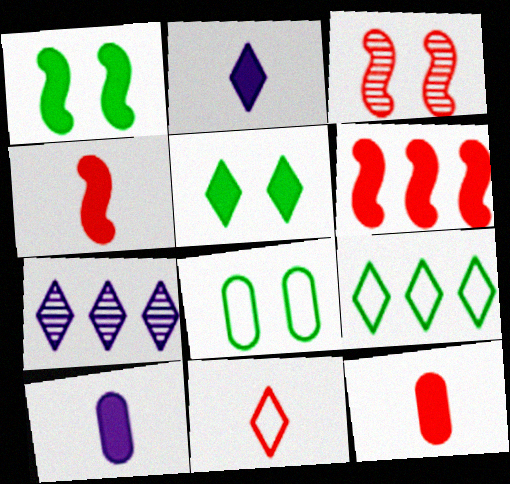[[3, 9, 10], 
[4, 7, 8], 
[5, 6, 10], 
[5, 7, 11]]